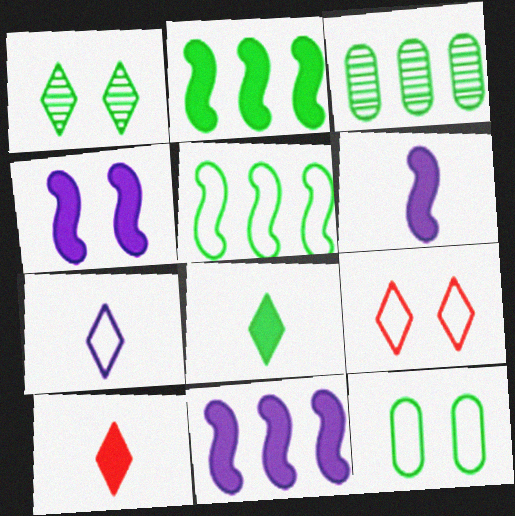[[3, 6, 9], 
[4, 6, 11]]